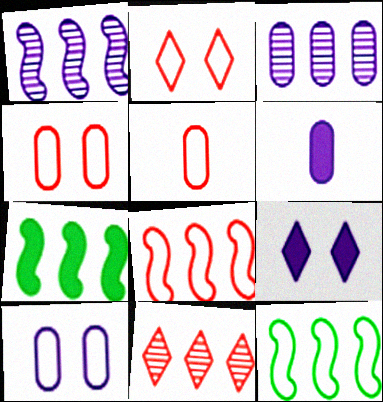[[1, 7, 8], 
[2, 5, 8], 
[3, 6, 10]]